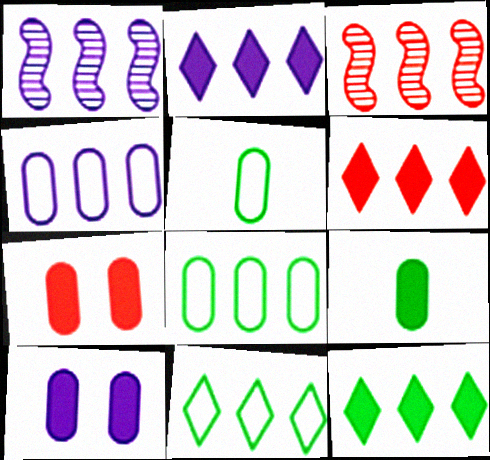[[1, 2, 4], 
[1, 6, 8], 
[2, 3, 8], 
[2, 6, 12], 
[3, 4, 12]]